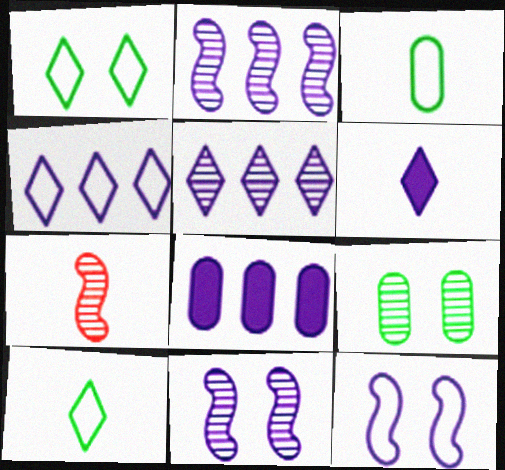[[1, 7, 8], 
[2, 4, 8], 
[3, 6, 7], 
[5, 7, 9]]